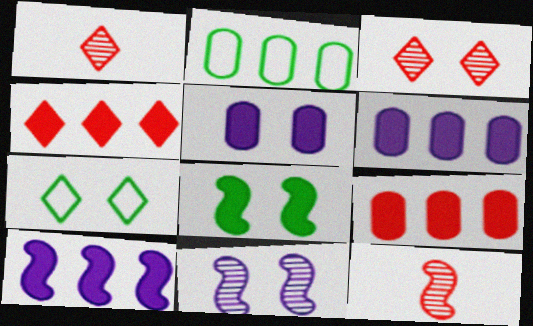[[6, 7, 12]]